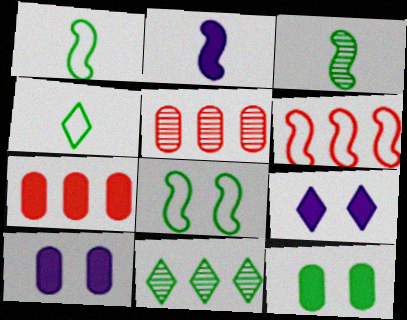[[1, 5, 9], 
[1, 11, 12]]